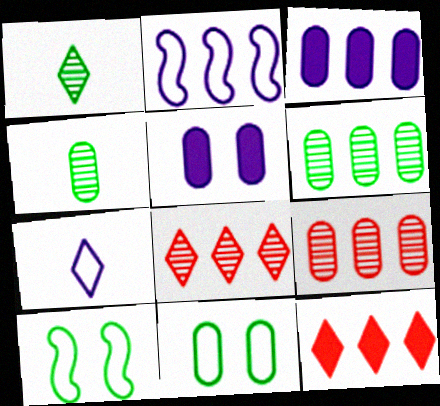[[2, 6, 12]]